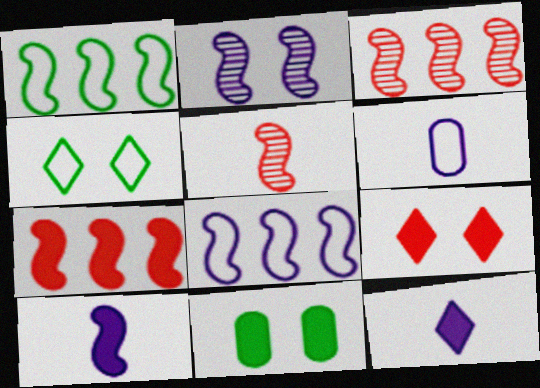[[2, 8, 10], 
[7, 11, 12]]